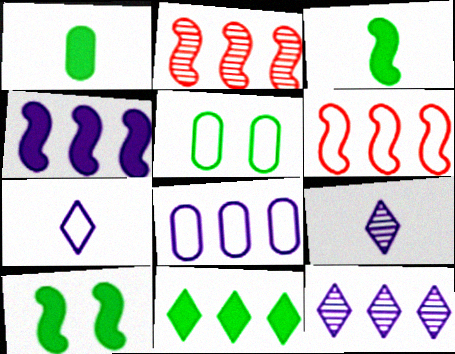[[1, 10, 11], 
[2, 8, 11], 
[4, 8, 12], 
[5, 6, 7]]